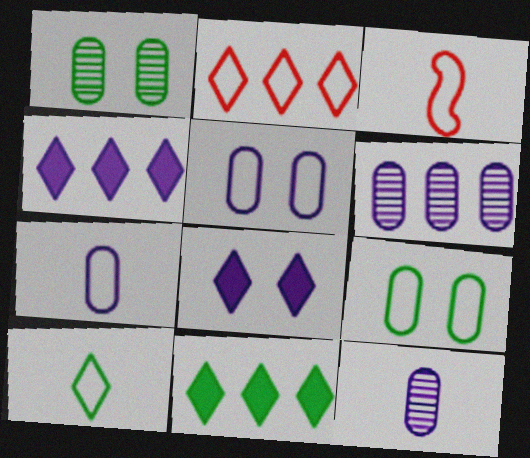[[1, 3, 4], 
[3, 7, 10]]